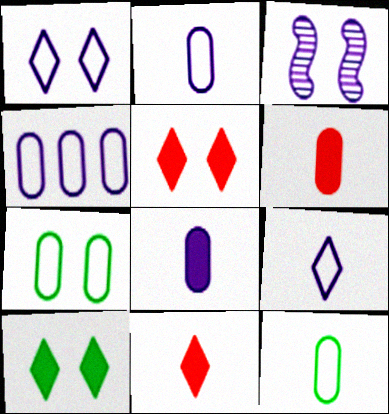[[3, 5, 7]]